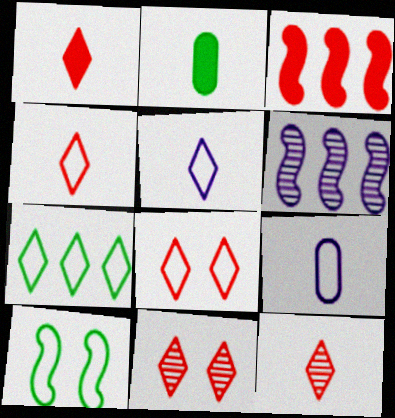[[1, 4, 12], 
[2, 6, 8], 
[5, 7, 8]]